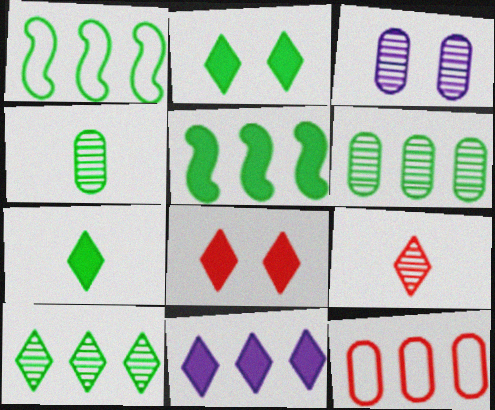[[1, 2, 4], 
[7, 8, 11]]